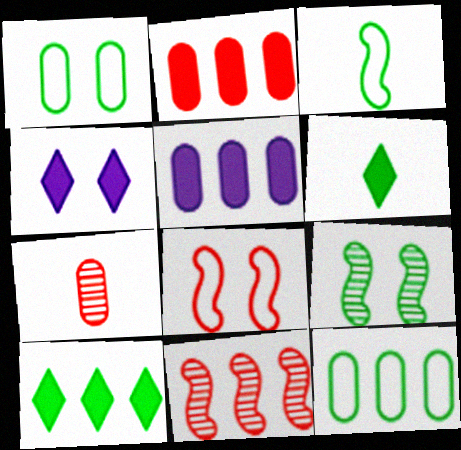[[1, 5, 7], 
[6, 9, 12]]